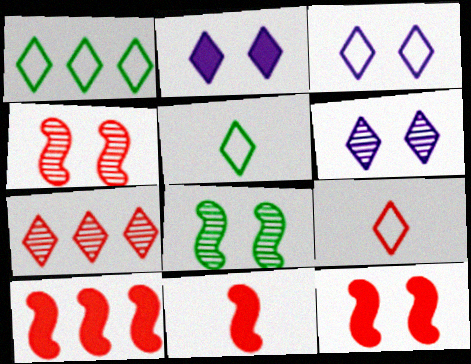[[1, 3, 9], 
[2, 3, 6], 
[2, 5, 7], 
[10, 11, 12]]